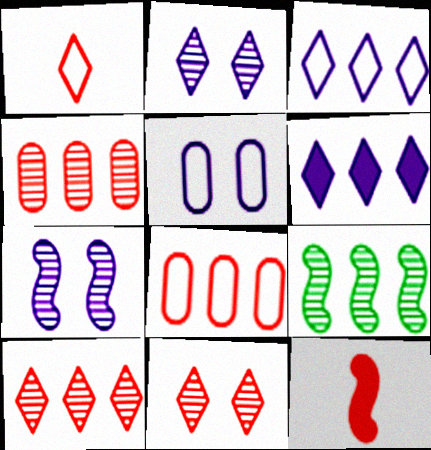[[6, 8, 9], 
[8, 11, 12]]